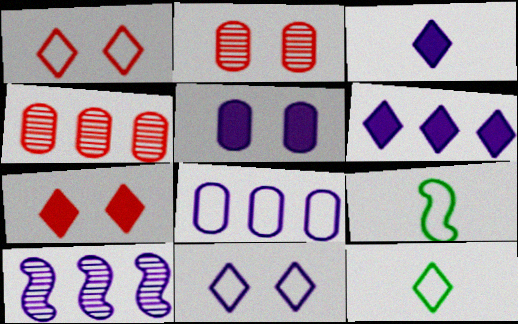[[1, 8, 9], 
[2, 6, 9], 
[6, 8, 10]]